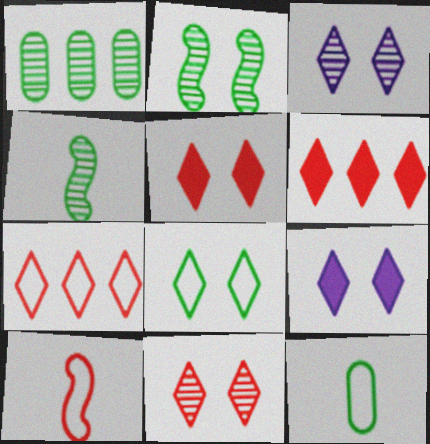[[1, 9, 10], 
[3, 5, 8], 
[8, 9, 11]]